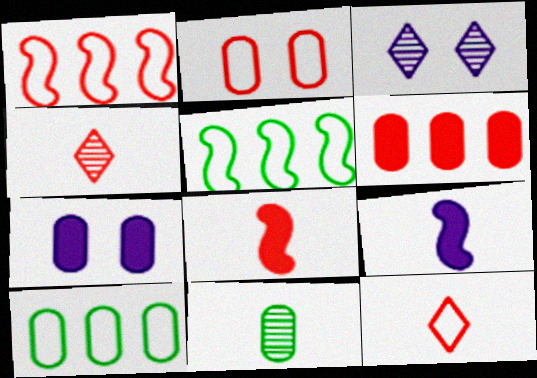[[1, 2, 12], 
[3, 8, 10], 
[4, 5, 7], 
[9, 11, 12]]